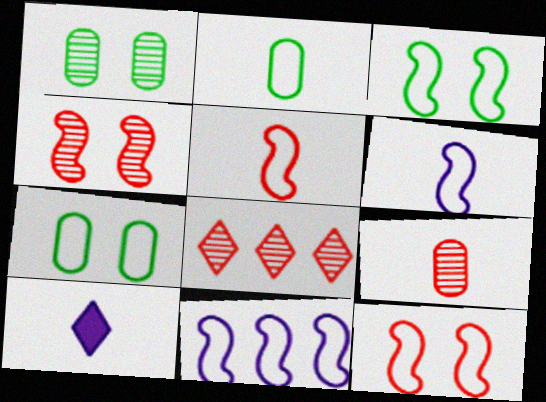[[3, 5, 11], 
[4, 8, 9]]